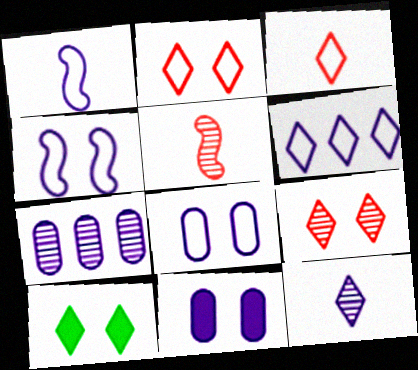[[1, 6, 8]]